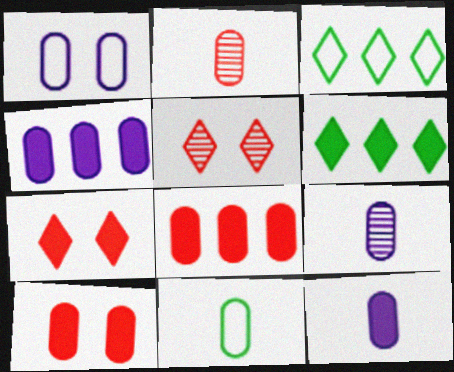[[1, 4, 9], 
[2, 11, 12]]